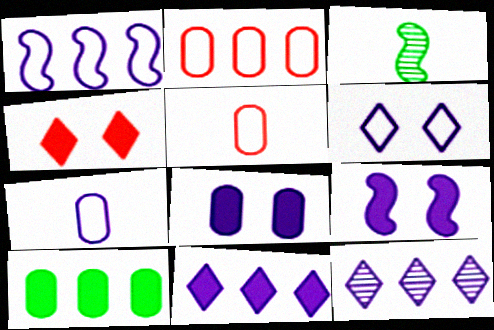[[1, 6, 7], 
[7, 9, 12]]